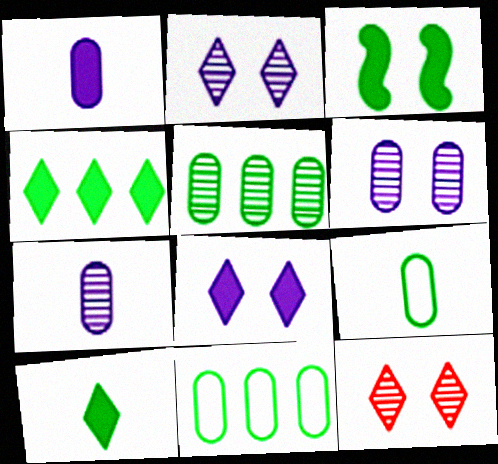[]